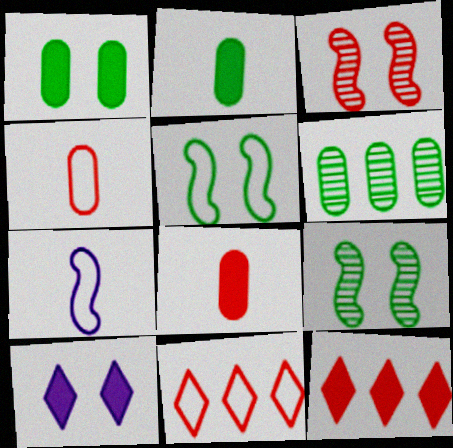[[3, 4, 12], 
[3, 8, 11]]